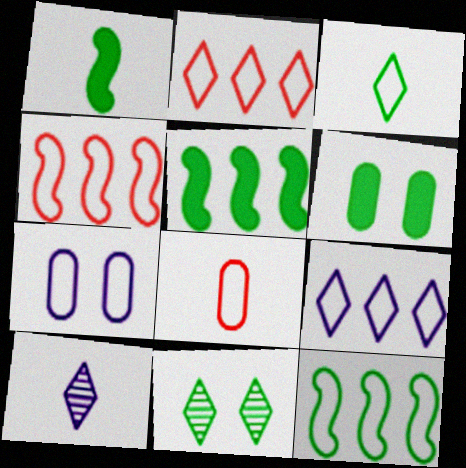[[1, 8, 10], 
[3, 4, 7], 
[4, 6, 10]]